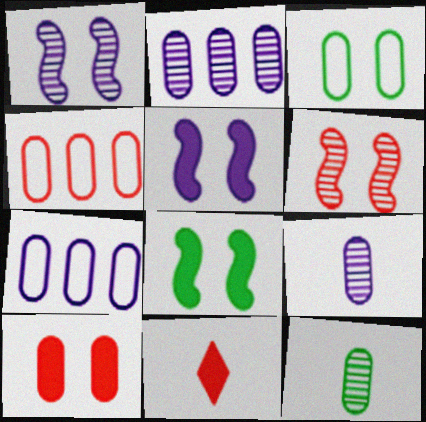[[4, 6, 11], 
[7, 10, 12]]